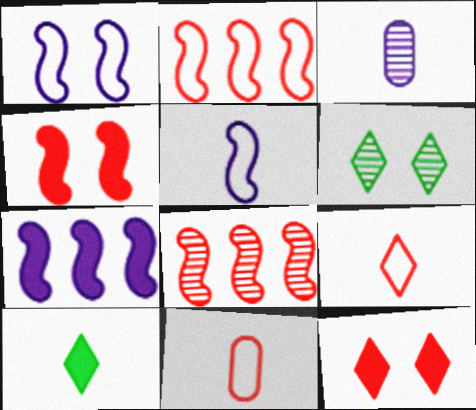[[3, 6, 8], 
[6, 7, 11], 
[8, 11, 12]]